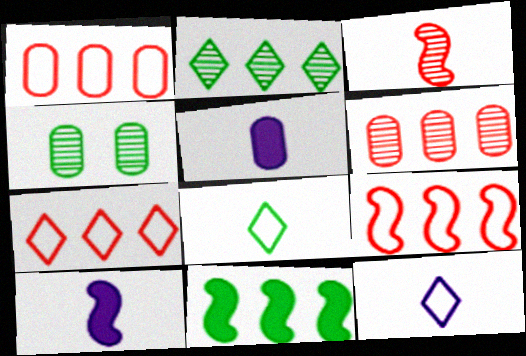[[1, 4, 5], 
[1, 7, 9], 
[3, 5, 8], 
[4, 7, 10], 
[4, 8, 11]]